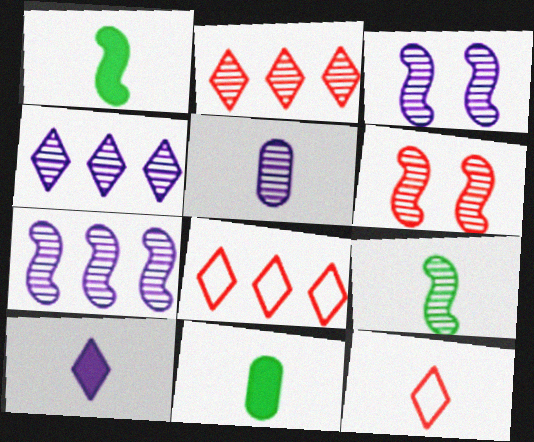[[1, 5, 12], 
[3, 4, 5], 
[3, 8, 11], 
[6, 7, 9]]